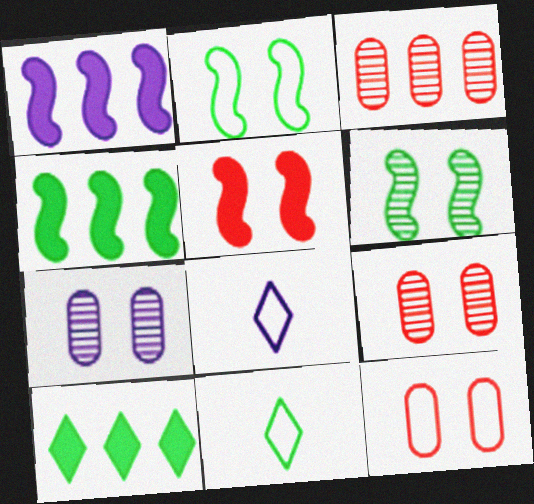[[1, 7, 8], 
[1, 9, 11], 
[4, 8, 9]]